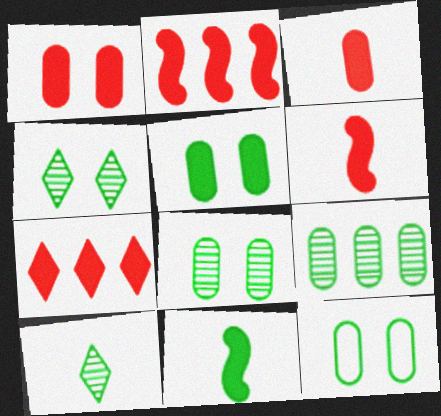[[1, 6, 7], 
[5, 8, 12]]